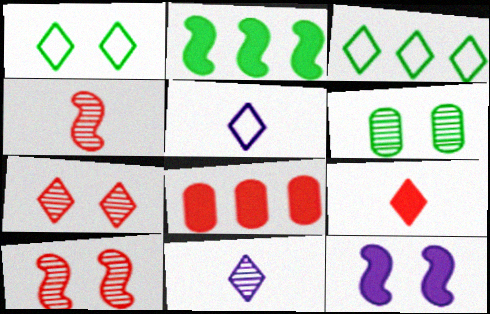[]